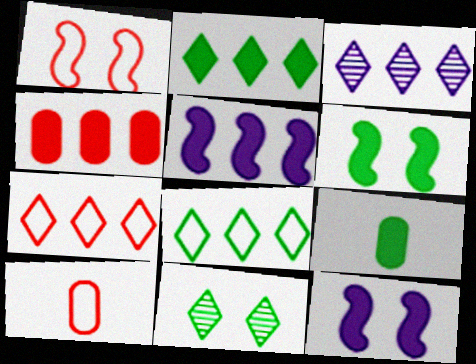[[1, 3, 9], 
[1, 7, 10], 
[2, 3, 7], 
[2, 4, 5], 
[2, 6, 9], 
[3, 6, 10], 
[5, 10, 11]]